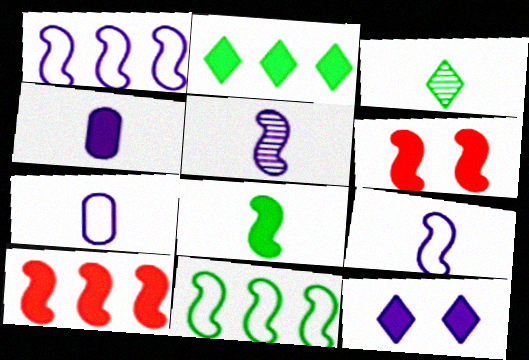[[2, 4, 6], 
[5, 6, 11]]